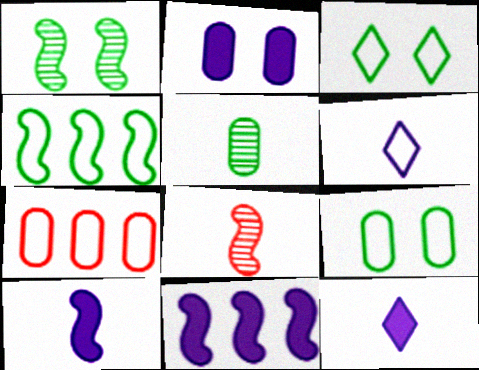[[1, 7, 12], 
[2, 5, 7], 
[2, 11, 12]]